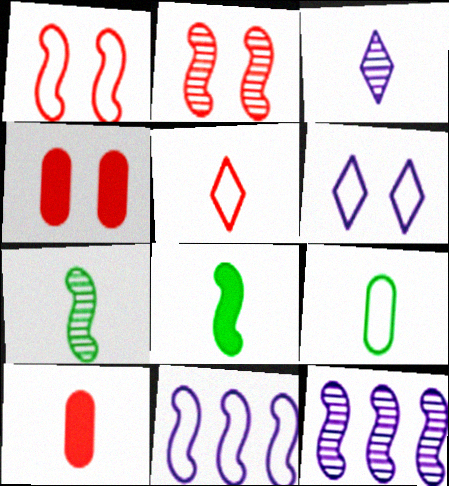[[1, 8, 12], 
[2, 7, 12], 
[2, 8, 11]]